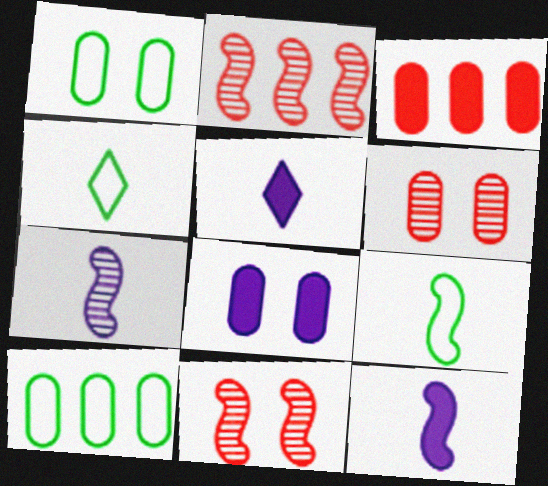[[1, 2, 5], 
[1, 6, 8], 
[2, 4, 8], 
[5, 10, 11]]